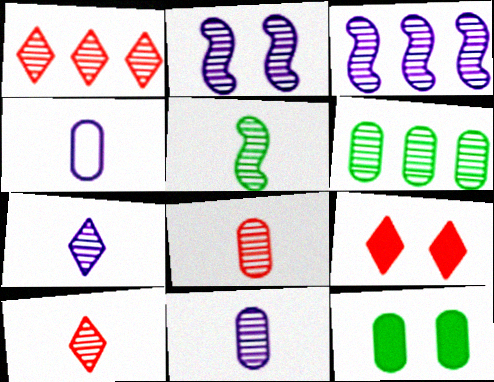[[1, 3, 6], 
[2, 6, 10], 
[5, 7, 8], 
[5, 10, 11]]